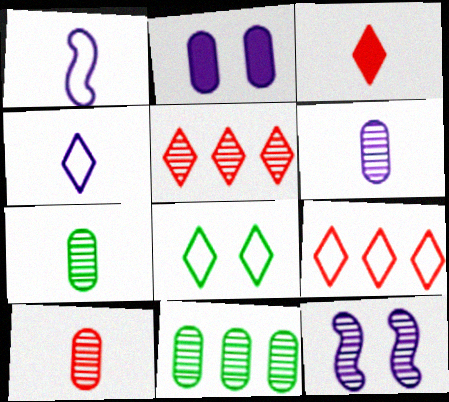[[1, 3, 7], 
[4, 8, 9], 
[5, 7, 12], 
[6, 7, 10]]